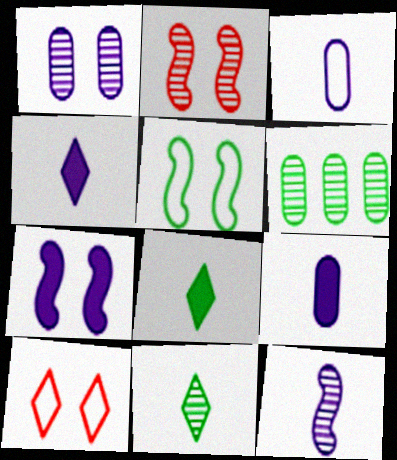[[2, 5, 7], 
[3, 4, 12], 
[5, 6, 8]]